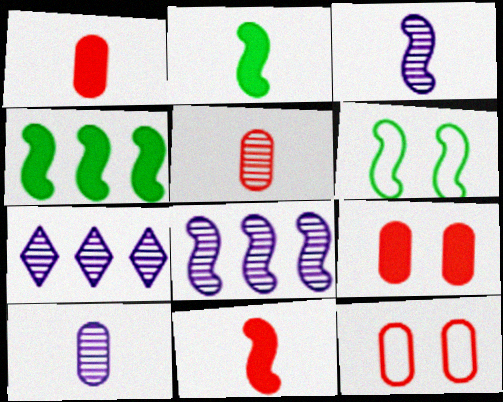[[1, 6, 7], 
[2, 7, 12], 
[6, 8, 11]]